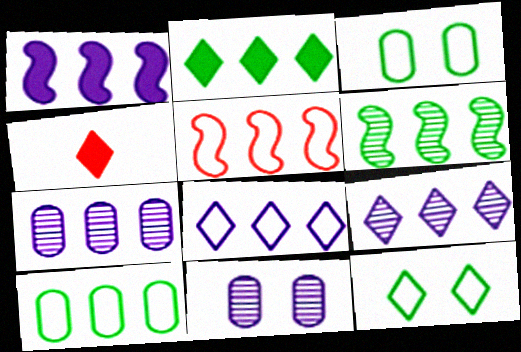[[1, 5, 6], 
[1, 7, 8], 
[2, 5, 7], 
[2, 6, 10], 
[4, 9, 12], 
[5, 8, 10]]